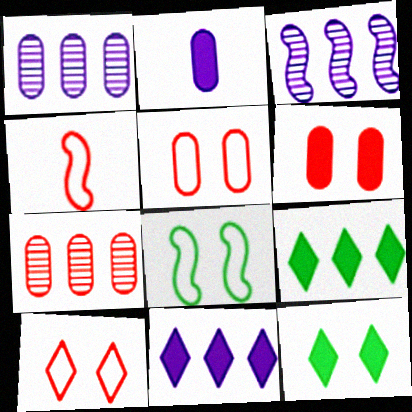[[1, 4, 12]]